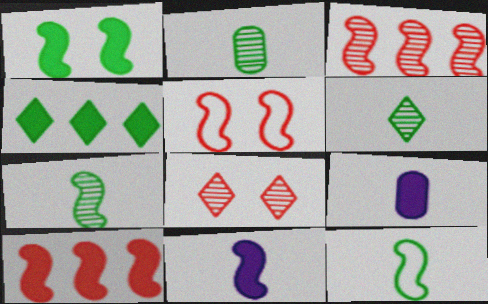[[1, 10, 11], 
[2, 6, 7]]